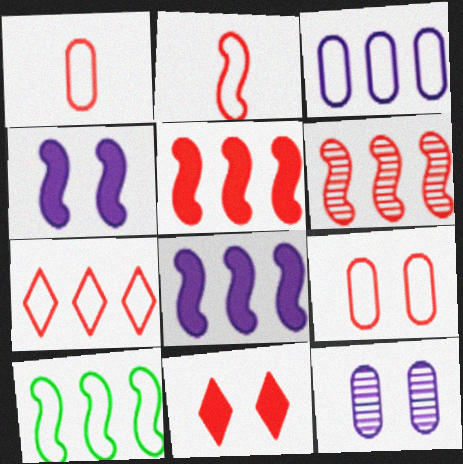[[1, 6, 11], 
[2, 7, 9], 
[3, 7, 10], 
[6, 8, 10]]